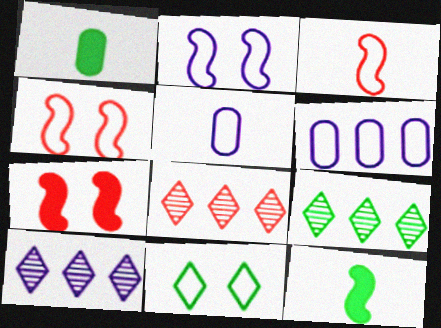[[1, 2, 8], 
[1, 4, 10], 
[3, 6, 11], 
[5, 7, 9], 
[8, 9, 10]]